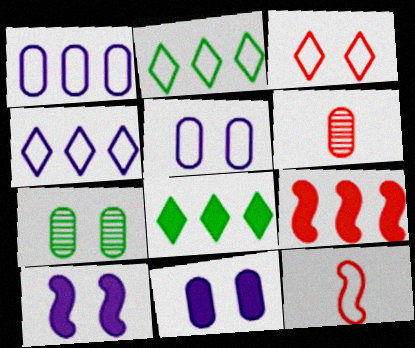[[2, 5, 12], 
[2, 6, 10], 
[3, 6, 9], 
[3, 7, 10]]